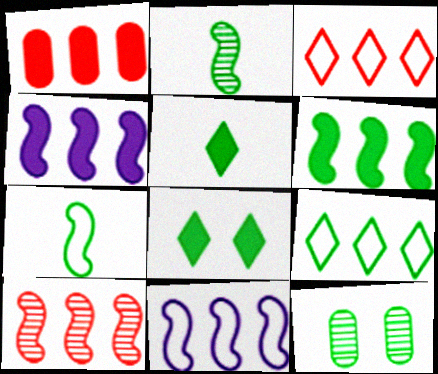[[1, 3, 10], 
[6, 10, 11]]